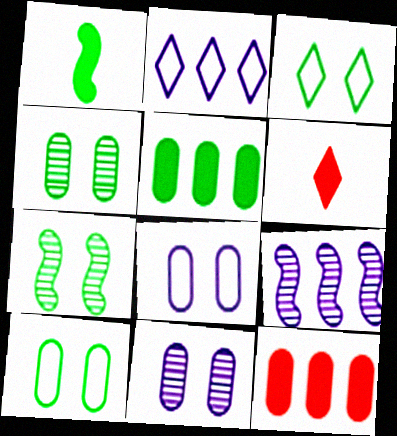[[6, 9, 10]]